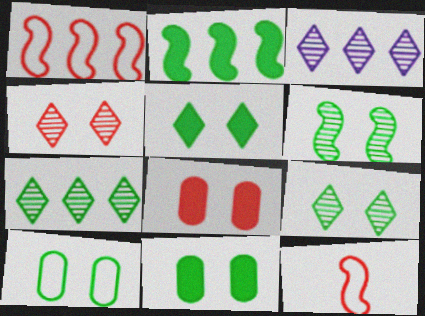[[3, 11, 12], 
[5, 6, 10]]